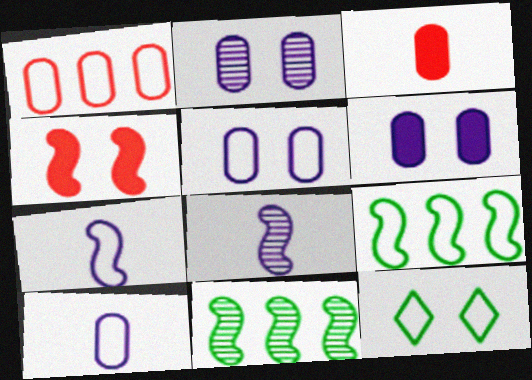[[1, 7, 12], 
[2, 4, 12], 
[2, 5, 6], 
[4, 7, 11], 
[4, 8, 9]]